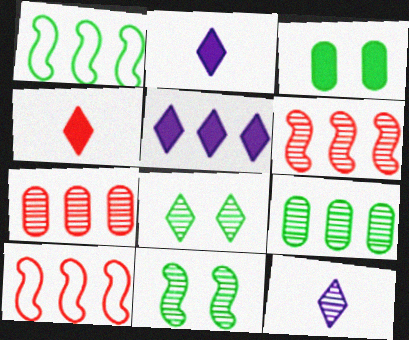[[1, 5, 7], 
[3, 10, 12], 
[5, 9, 10], 
[7, 11, 12]]